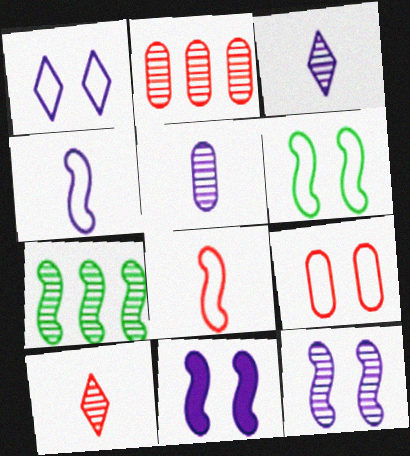[[1, 6, 9], 
[7, 8, 11]]